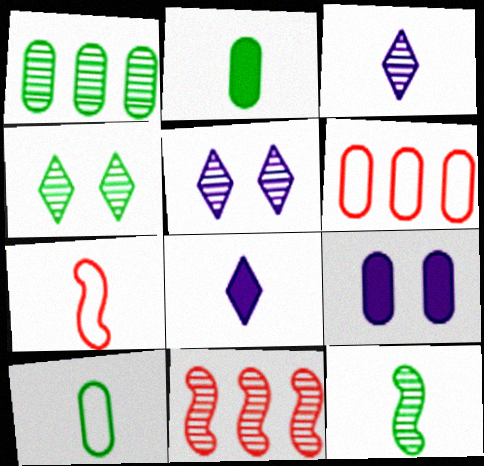[[1, 4, 12], 
[2, 3, 7]]